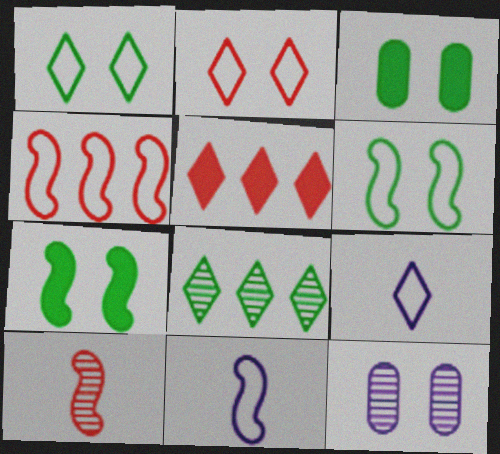[[2, 7, 12], 
[4, 6, 11], 
[8, 10, 12]]